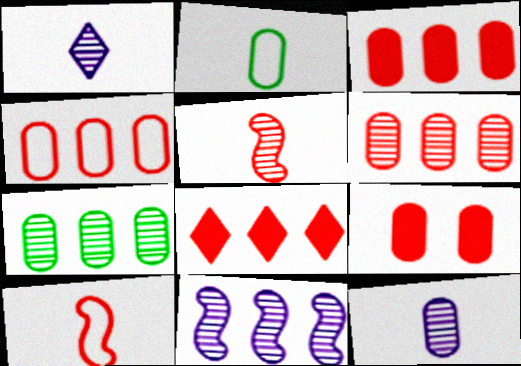[[3, 4, 6]]